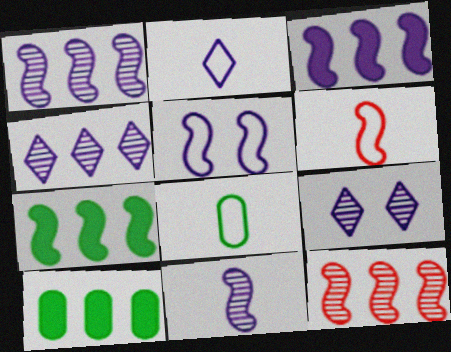[[2, 6, 8], 
[3, 5, 11], 
[6, 9, 10]]